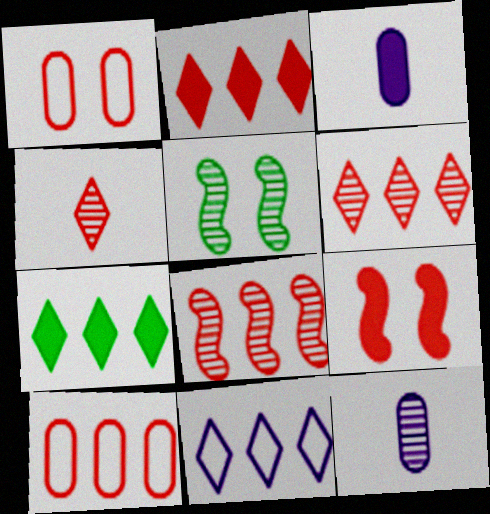[[2, 8, 10], 
[3, 7, 9], 
[4, 9, 10], 
[5, 6, 12], 
[6, 7, 11]]